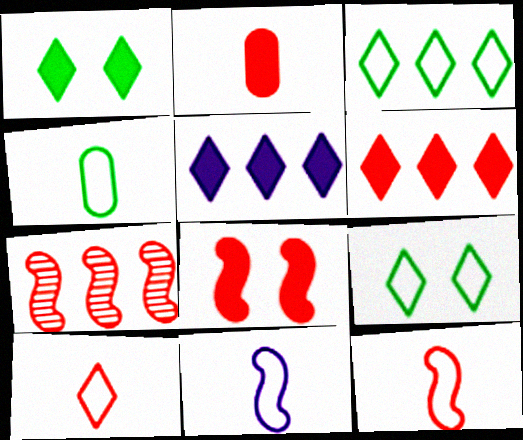[[2, 6, 8], 
[4, 10, 11], 
[7, 8, 12]]